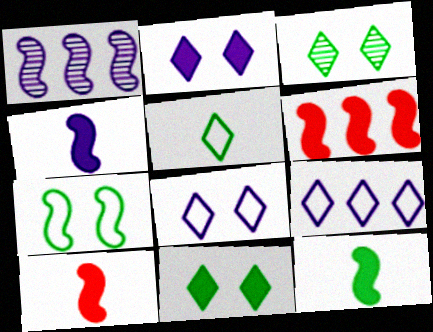[[1, 7, 10], 
[4, 10, 12]]